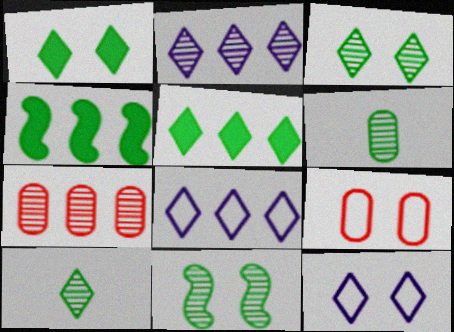[[4, 7, 8]]